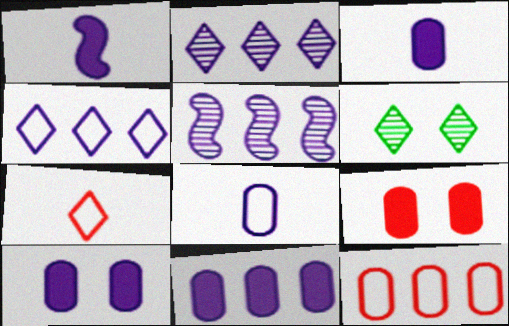[[1, 6, 12], 
[3, 10, 11], 
[4, 5, 11]]